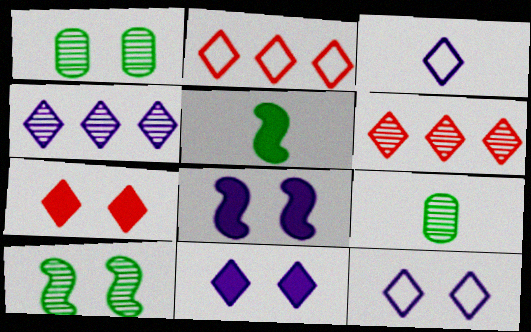[[2, 8, 9], 
[3, 4, 11]]